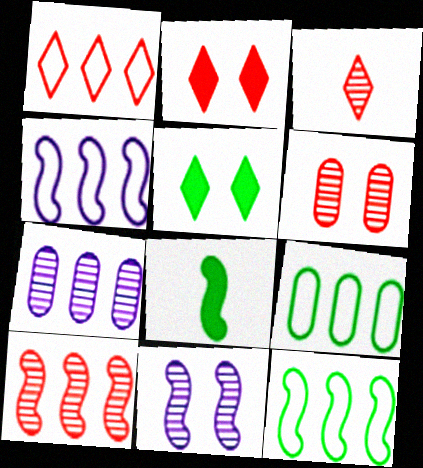[[1, 2, 3], 
[1, 4, 9], 
[3, 6, 10]]